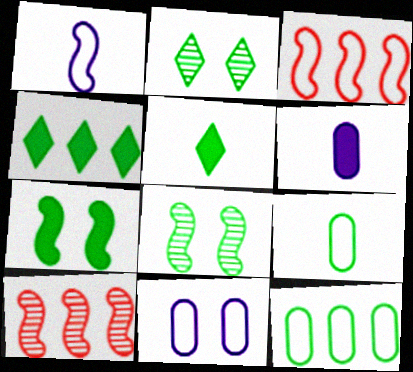[[1, 7, 10], 
[2, 3, 6], 
[4, 8, 9], 
[5, 8, 12], 
[5, 10, 11]]